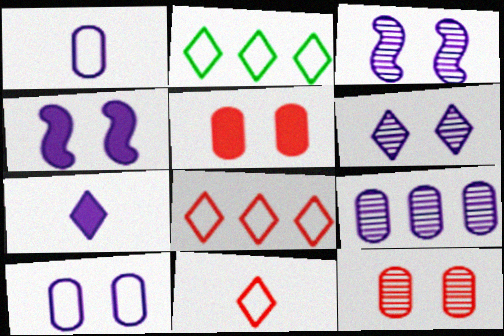[[4, 6, 10]]